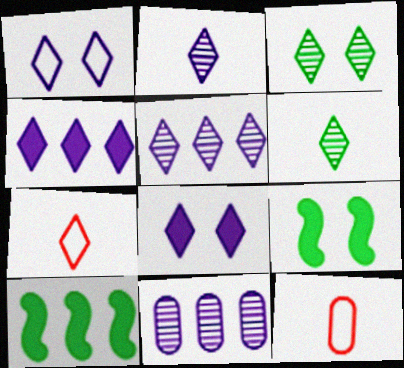[[1, 2, 4], 
[3, 4, 7], 
[5, 9, 12], 
[7, 9, 11]]